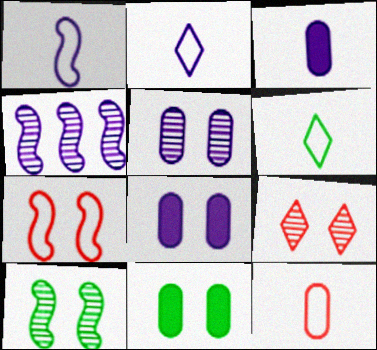[[1, 6, 12], 
[2, 4, 8], 
[5, 9, 10]]